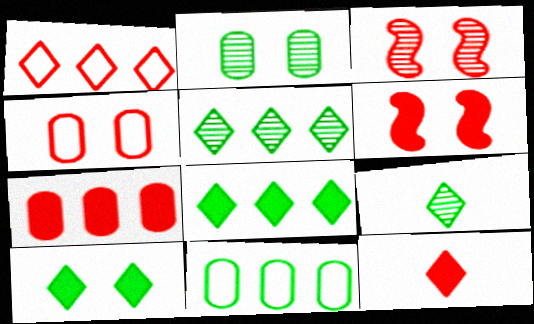[[6, 7, 12]]